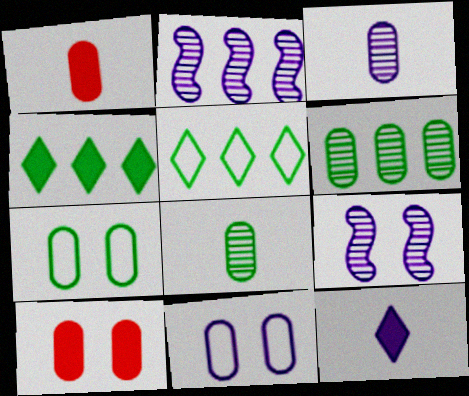[[1, 5, 9], 
[1, 6, 11], 
[2, 11, 12]]